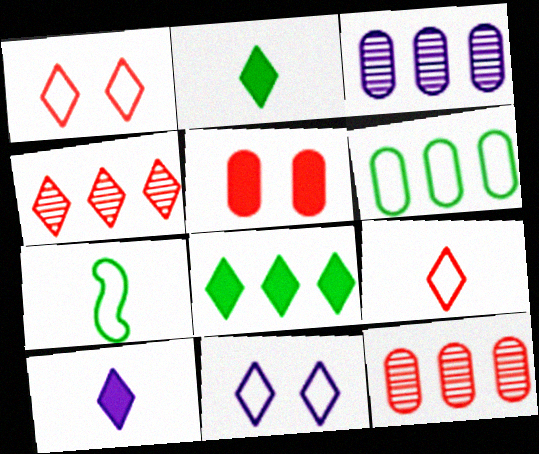[[2, 4, 11]]